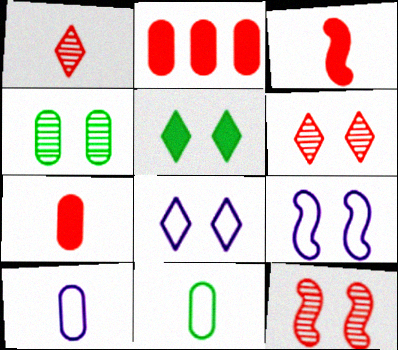[[2, 4, 10], 
[5, 6, 8]]